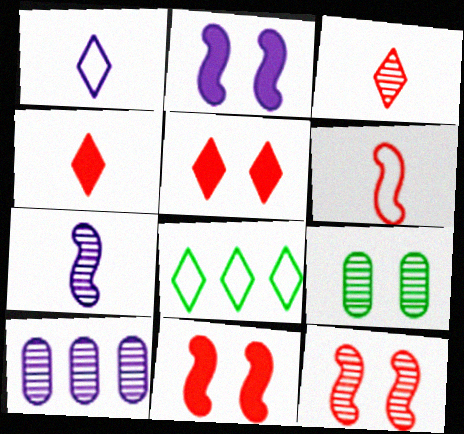[[1, 2, 10]]